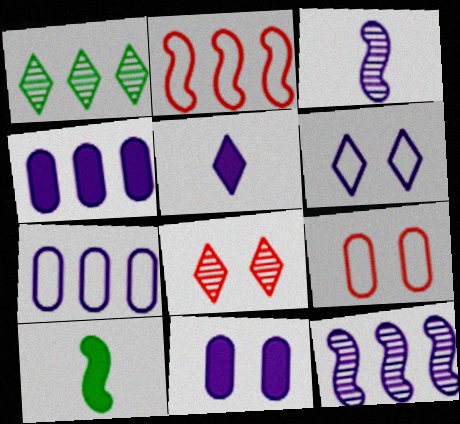[[1, 2, 4], 
[3, 4, 6], 
[7, 8, 10]]